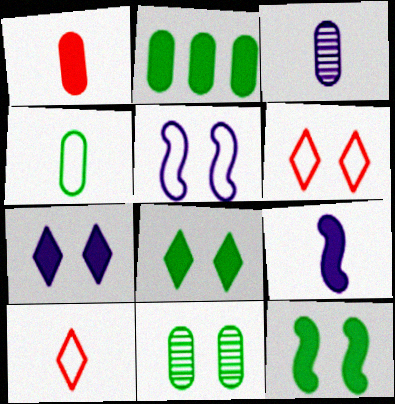[[1, 3, 4], 
[2, 4, 11]]